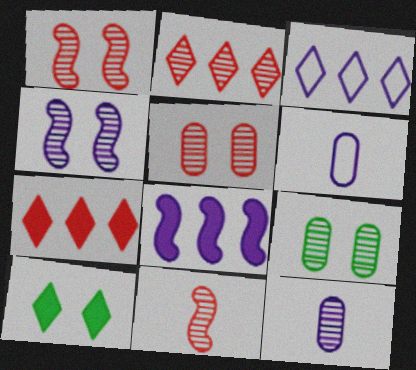[[2, 5, 11]]